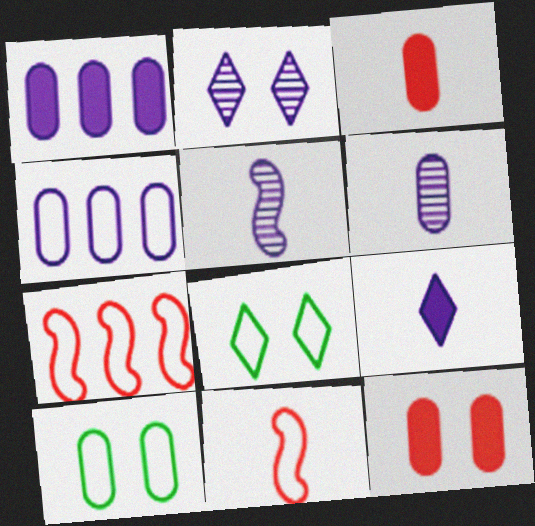[[4, 8, 11]]